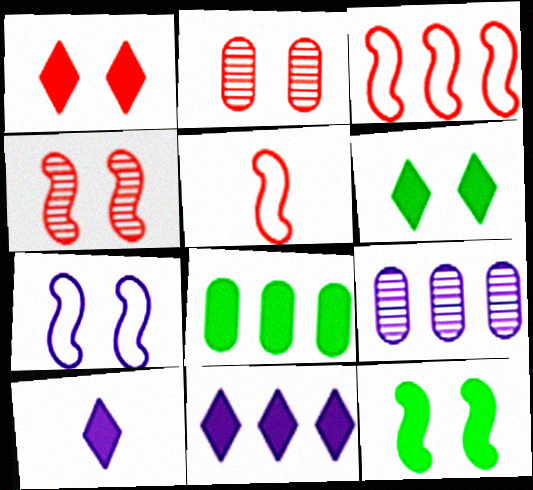[[2, 6, 7], 
[4, 7, 12], 
[5, 6, 9], 
[7, 9, 10]]